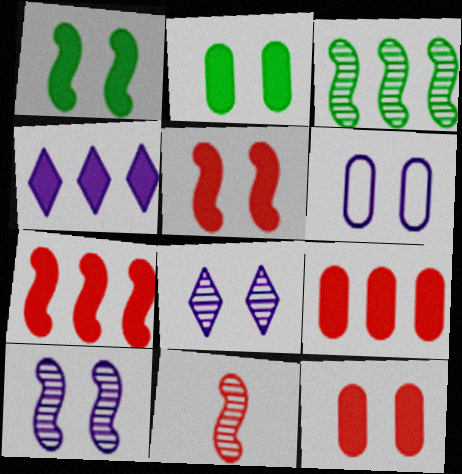[[3, 10, 11]]